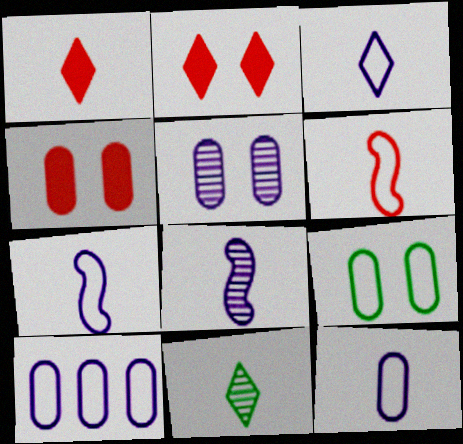[[1, 3, 11], 
[3, 7, 12], 
[4, 5, 9]]